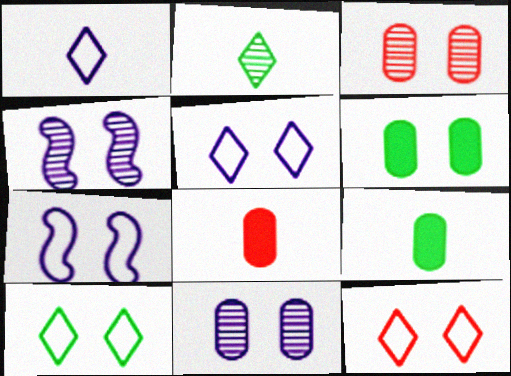[[4, 6, 12], 
[5, 10, 12]]